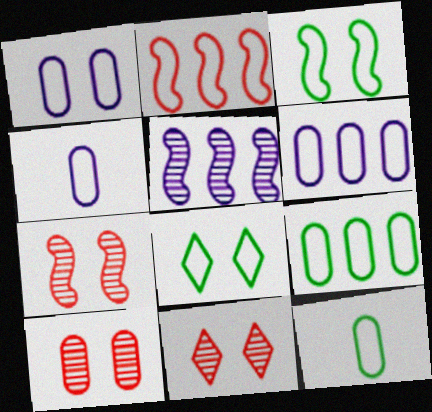[[1, 4, 6], 
[2, 4, 8], 
[7, 10, 11]]